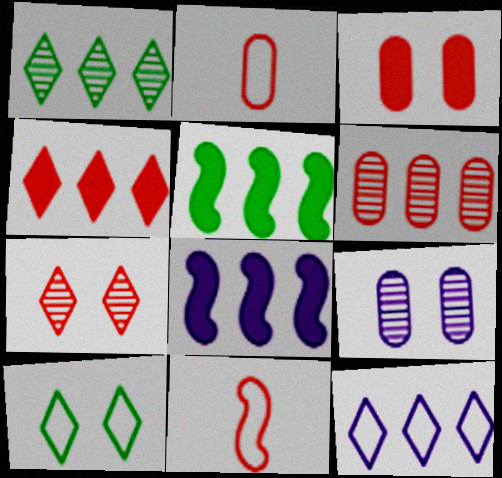[[1, 4, 12], 
[2, 3, 6], 
[5, 6, 12]]